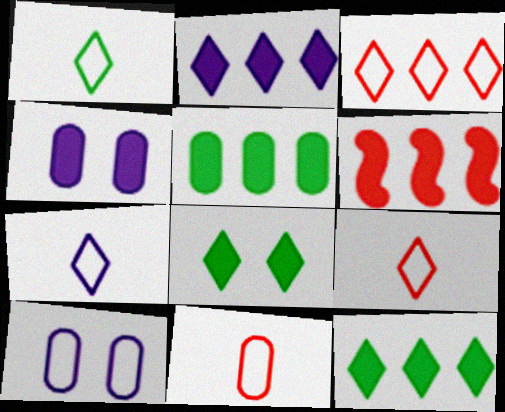[[1, 7, 9], 
[2, 5, 6]]